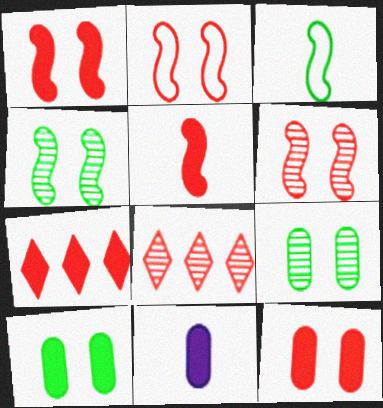[[1, 2, 6], 
[5, 7, 12]]